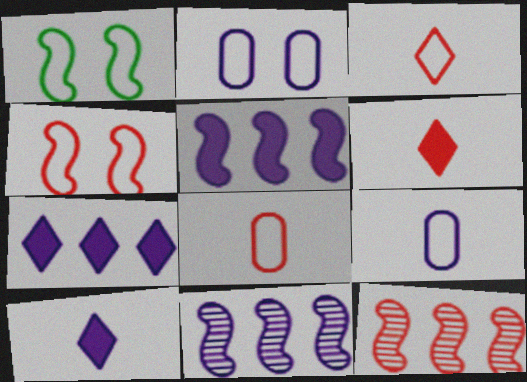[[2, 10, 11]]